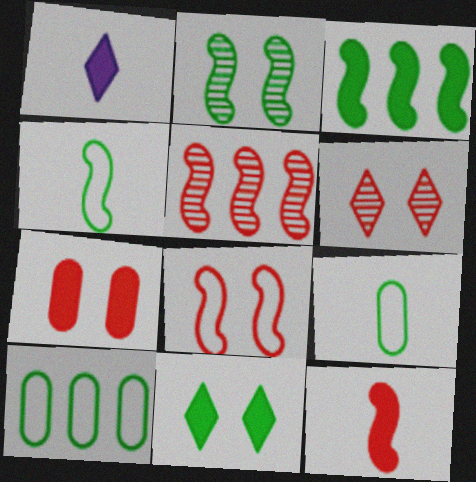[[1, 3, 7], 
[2, 3, 4], 
[5, 8, 12], 
[6, 7, 8]]